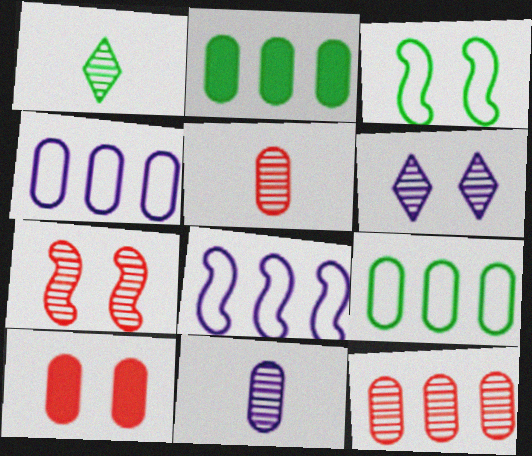[[1, 2, 3], 
[1, 8, 10], 
[2, 4, 12], 
[3, 6, 10], 
[9, 10, 11]]